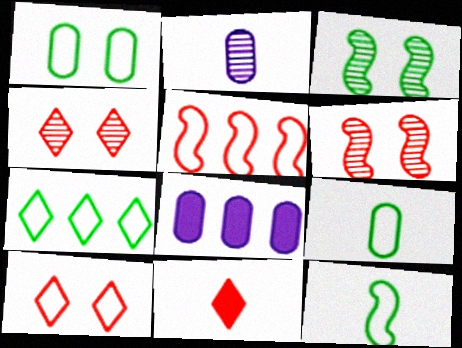[[1, 7, 12], 
[2, 11, 12], 
[4, 8, 12]]